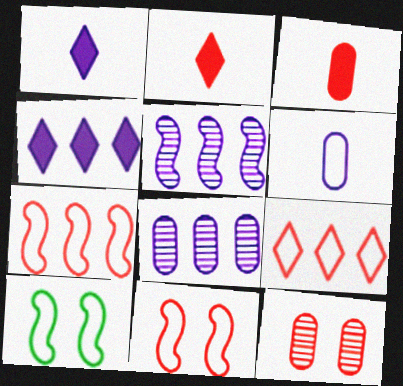[[2, 7, 12], 
[2, 8, 10], 
[6, 9, 10]]